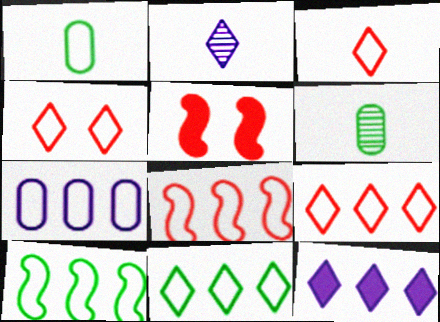[[3, 4, 9], 
[7, 8, 11], 
[7, 9, 10]]